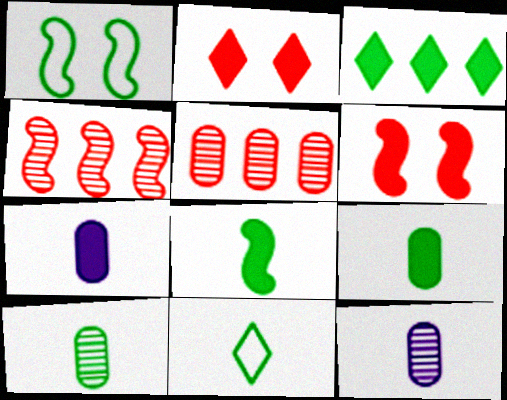[[1, 3, 10], 
[3, 6, 7], 
[8, 10, 11]]